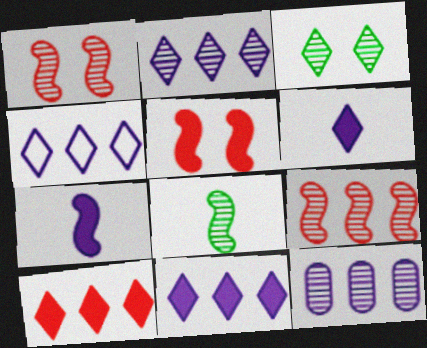[[2, 4, 11]]